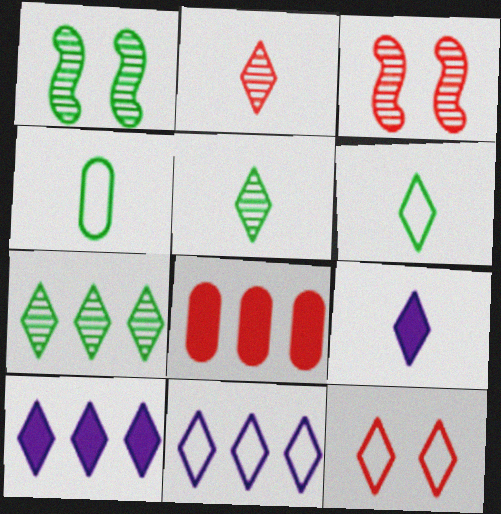[[2, 6, 9], 
[3, 4, 10], 
[5, 10, 12], 
[6, 11, 12], 
[7, 9, 12]]